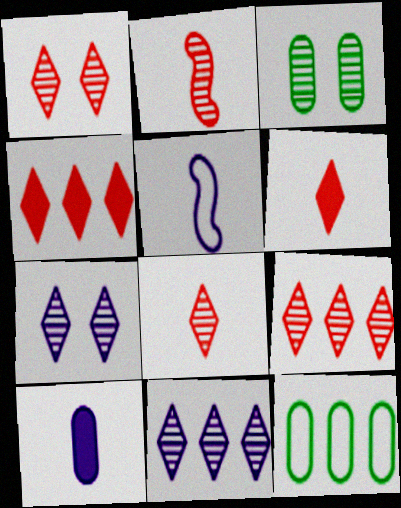[[1, 8, 9], 
[2, 3, 11], 
[3, 4, 5]]